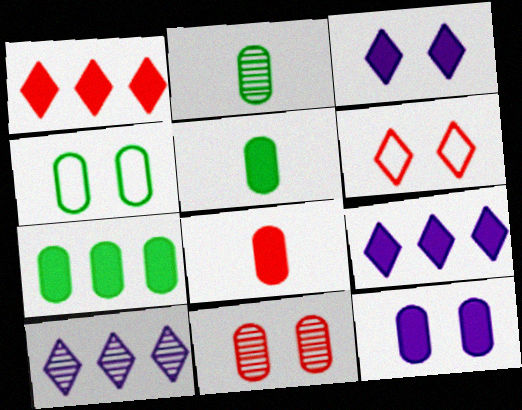[[2, 4, 7], 
[4, 11, 12], 
[7, 8, 12]]